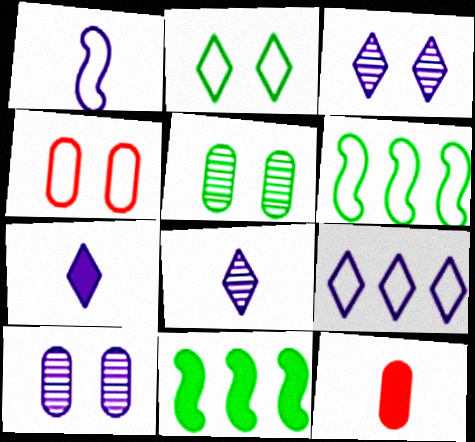[[3, 6, 12], 
[3, 7, 9], 
[4, 8, 11]]